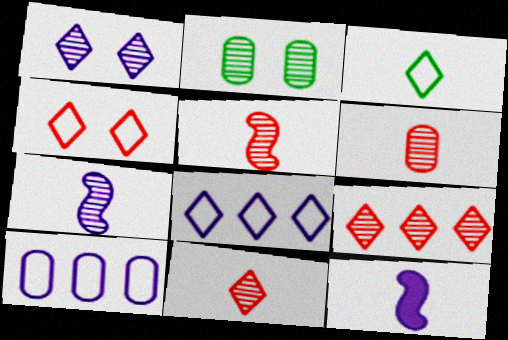[[1, 10, 12], 
[2, 7, 9], 
[3, 4, 8], 
[3, 6, 12], 
[5, 6, 11]]